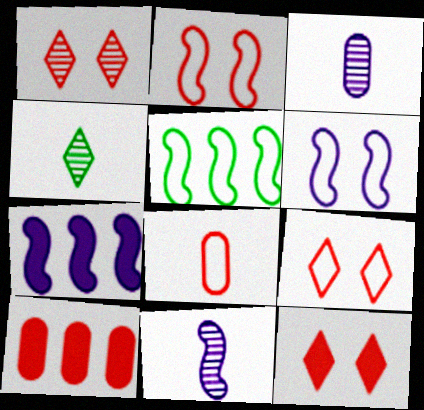[[1, 9, 12], 
[3, 5, 12], 
[4, 6, 10], 
[6, 7, 11]]